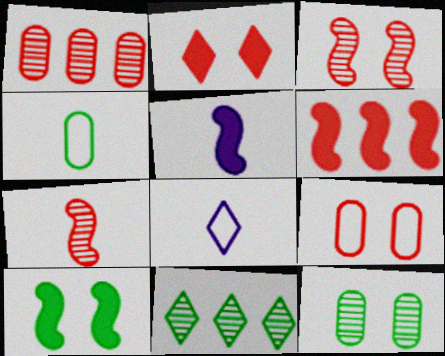[[1, 8, 10], 
[2, 3, 9], 
[2, 8, 11], 
[4, 10, 11], 
[5, 6, 10], 
[5, 9, 11], 
[6, 8, 12]]